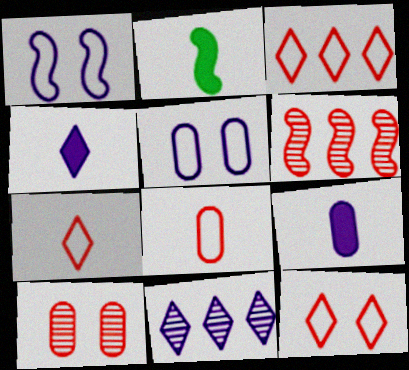[[1, 2, 6], 
[1, 9, 11], 
[3, 7, 12]]